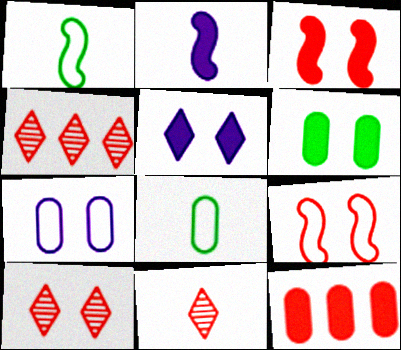[[2, 8, 11], 
[3, 5, 6], 
[4, 10, 11], 
[9, 11, 12]]